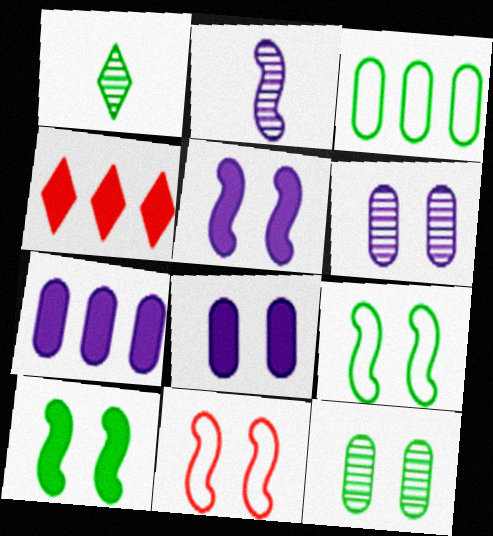[[1, 3, 10], 
[1, 7, 11]]